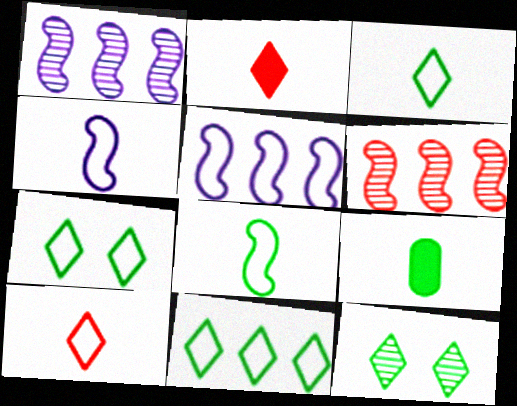[[3, 7, 11]]